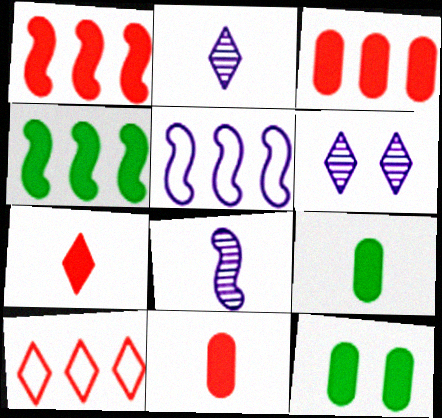[[8, 10, 12]]